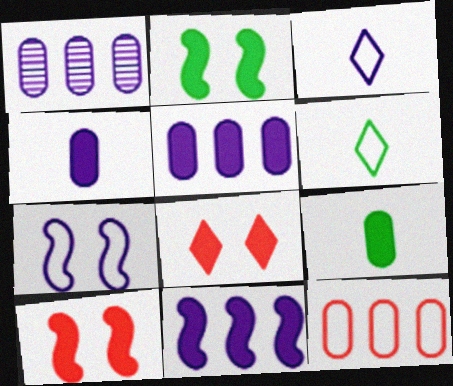[[1, 6, 10], 
[6, 7, 12], 
[8, 9, 11]]